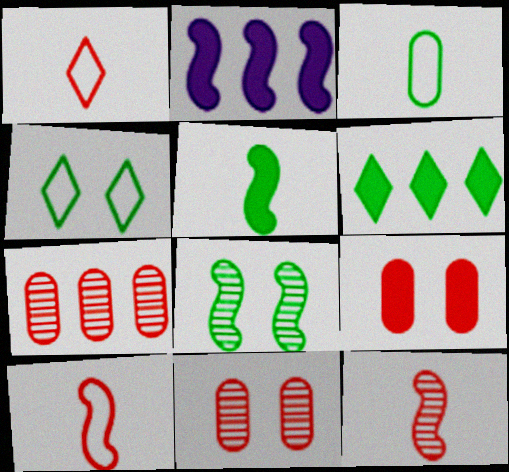[[2, 8, 10], 
[3, 6, 8]]